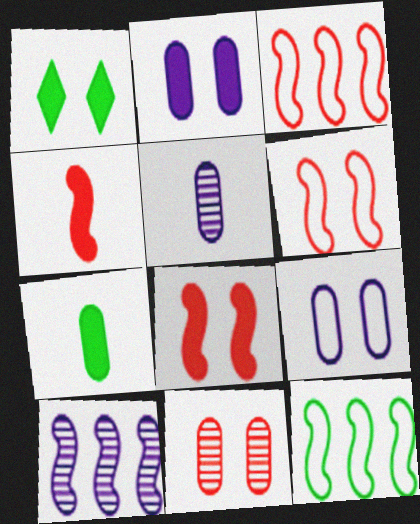[[1, 2, 8], 
[1, 3, 5]]